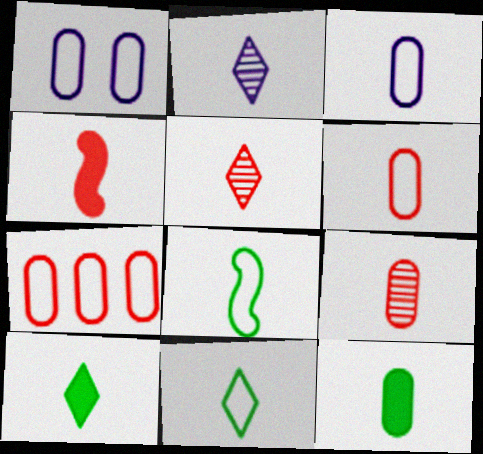[[3, 9, 12], 
[4, 5, 6]]